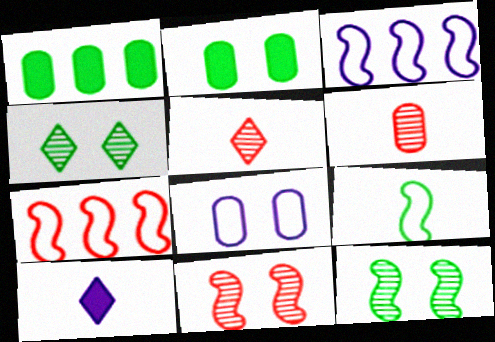[[1, 4, 9], 
[1, 6, 8], 
[2, 3, 5], 
[6, 9, 10]]